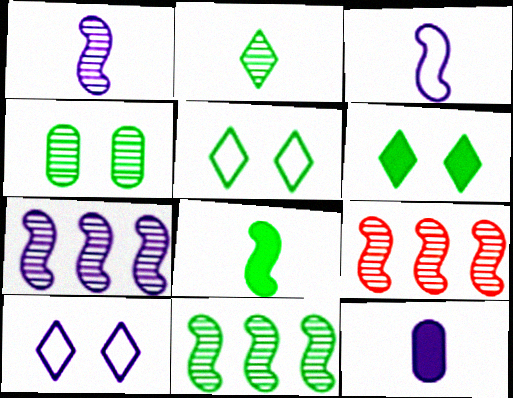[[2, 4, 11], 
[5, 9, 12], 
[7, 9, 11], 
[7, 10, 12]]